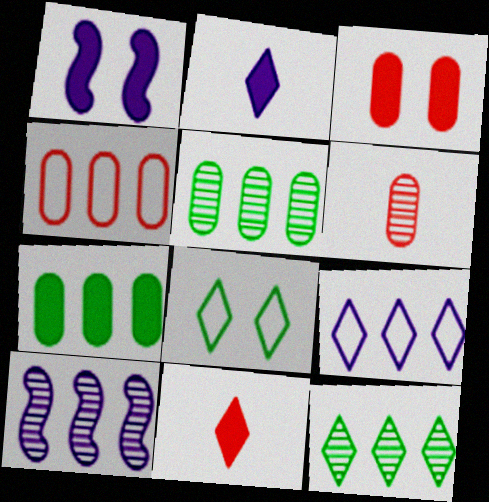[[1, 7, 11], 
[3, 4, 6]]